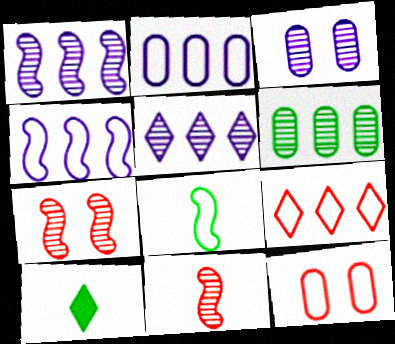[[1, 10, 12], 
[2, 7, 10]]